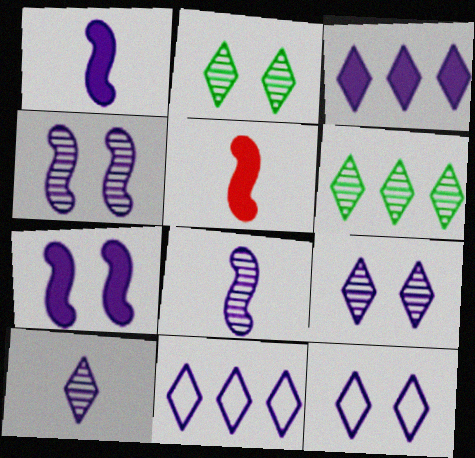[[3, 10, 12]]